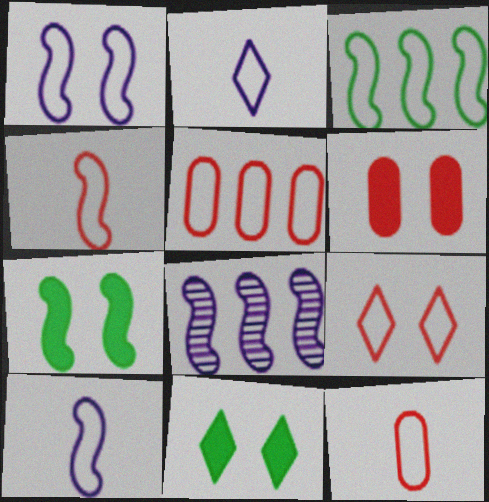[[1, 3, 4], 
[4, 5, 9], 
[4, 7, 8], 
[8, 11, 12]]